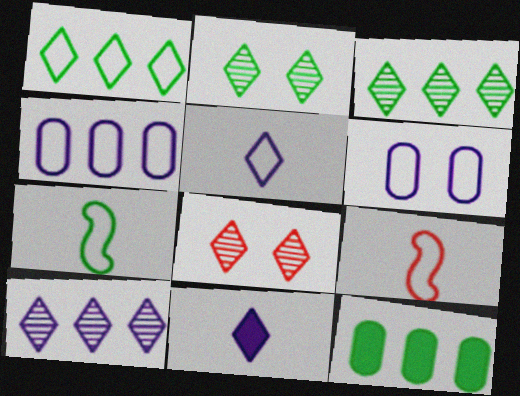[[1, 6, 9], 
[1, 8, 11], 
[2, 7, 12]]